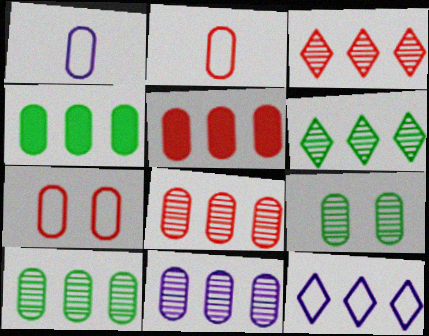[[1, 5, 9], 
[8, 10, 11]]